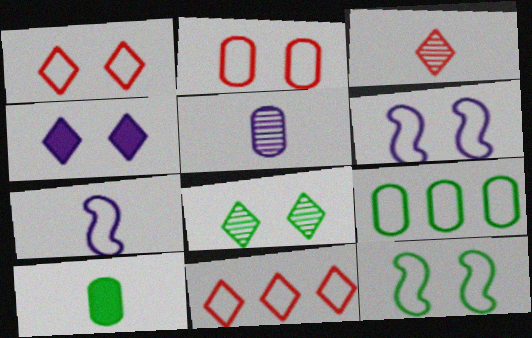[[1, 4, 8], 
[1, 7, 9], 
[3, 7, 10]]